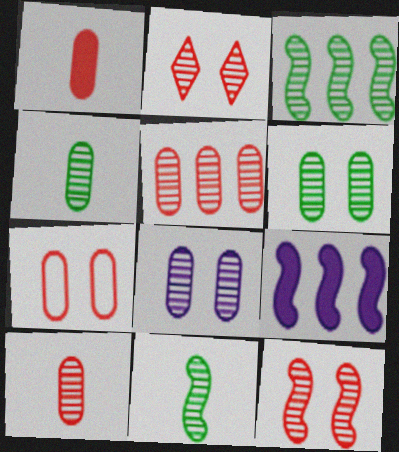[[1, 5, 7], 
[4, 5, 8]]